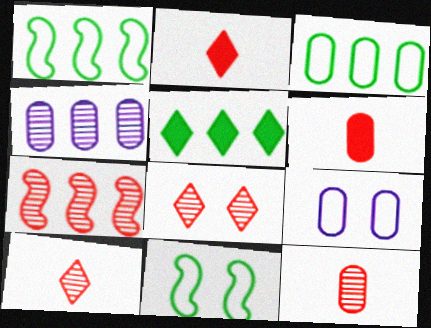[[2, 4, 11], 
[7, 8, 12]]